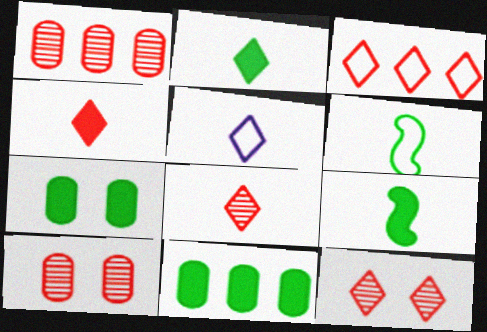[[2, 5, 8], 
[3, 4, 12]]